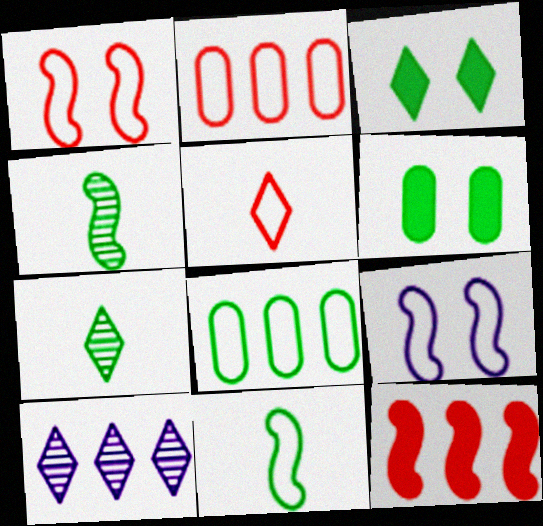[[1, 2, 5], 
[3, 4, 8], 
[3, 5, 10], 
[4, 9, 12], 
[5, 8, 9], 
[8, 10, 12]]